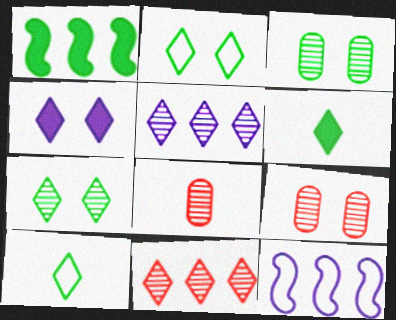[[1, 3, 10], 
[4, 10, 11], 
[6, 9, 12]]